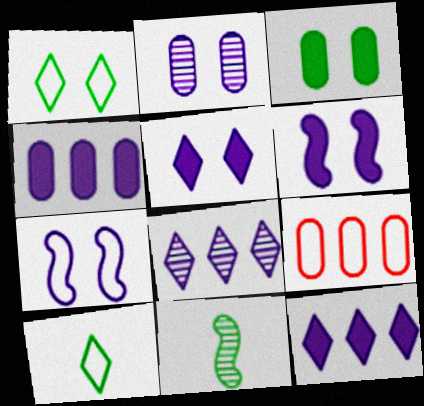[[2, 5, 7], 
[5, 9, 11], 
[7, 9, 10]]